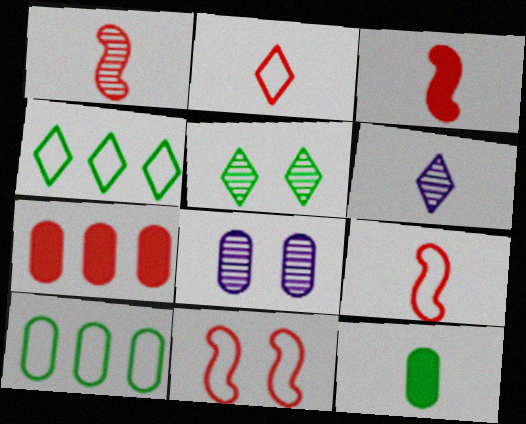[[1, 3, 9], 
[3, 4, 8], 
[6, 9, 12]]